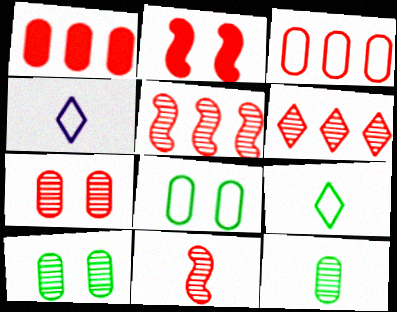[[6, 7, 11]]